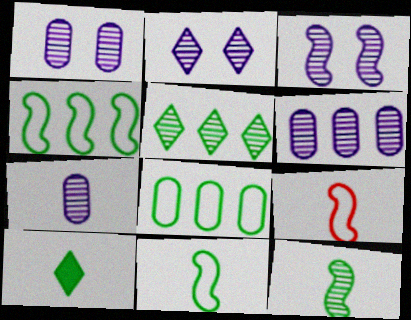[[1, 2, 3], 
[1, 6, 7], 
[7, 9, 10]]